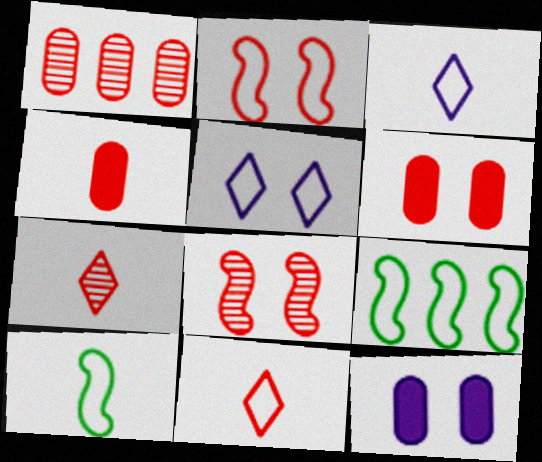[[1, 7, 8], 
[7, 9, 12]]